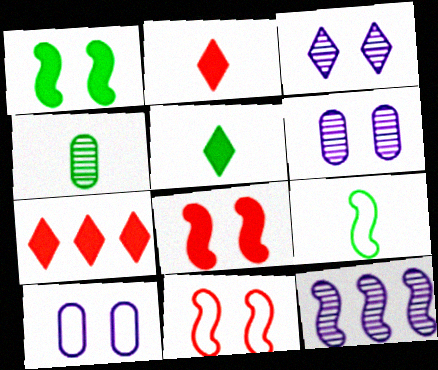[[4, 5, 9], 
[6, 7, 9], 
[8, 9, 12]]